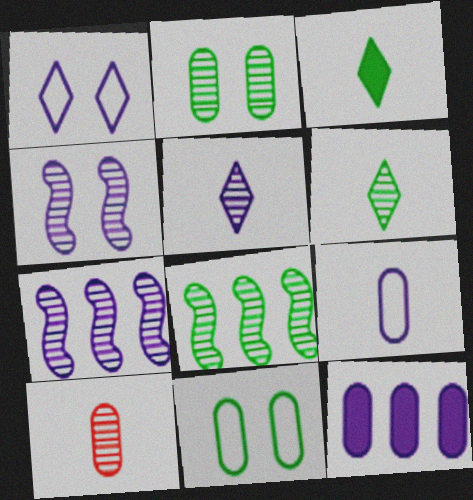[[2, 6, 8], 
[3, 8, 11], 
[10, 11, 12]]